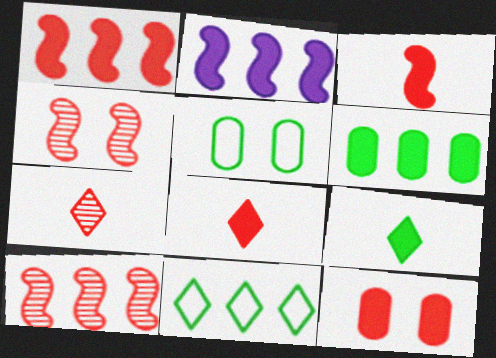[[1, 8, 12], 
[2, 5, 7], 
[2, 9, 12]]